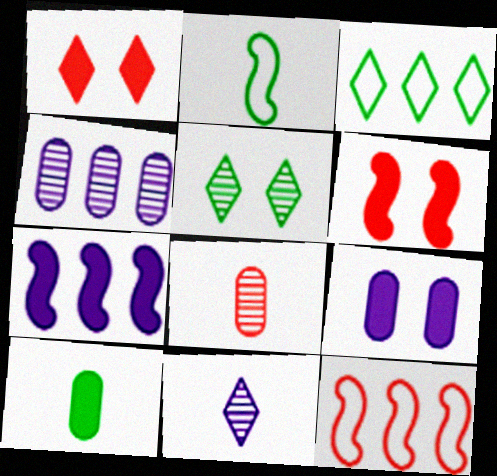[[1, 2, 4], 
[1, 3, 11], 
[1, 7, 10], 
[1, 8, 12]]